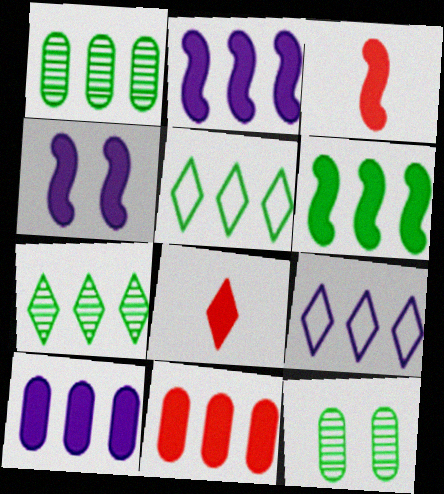[[1, 5, 6], 
[3, 4, 6], 
[3, 9, 12]]